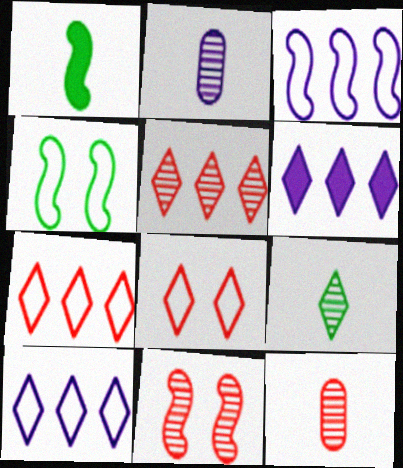[[1, 3, 11], 
[4, 6, 12], 
[5, 11, 12], 
[6, 8, 9]]